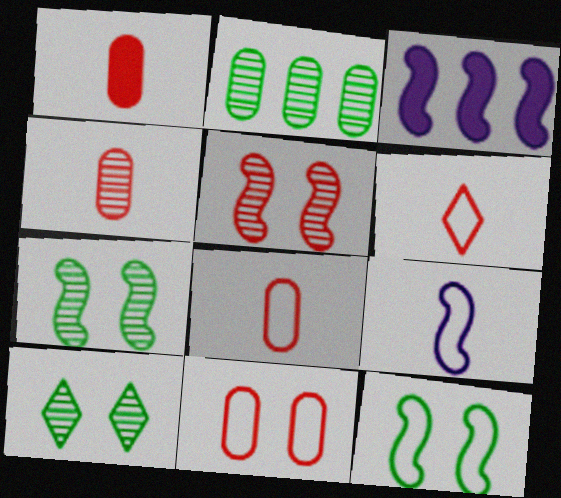[[1, 4, 8], 
[3, 8, 10]]